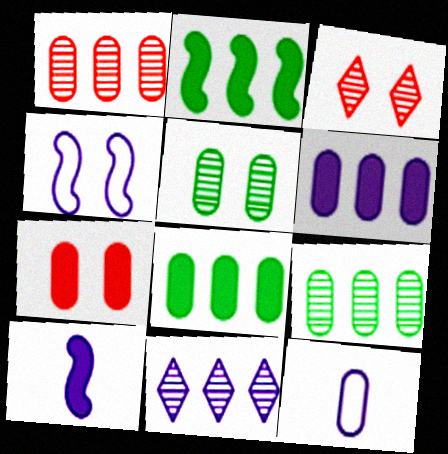[[2, 3, 12], 
[7, 9, 12]]